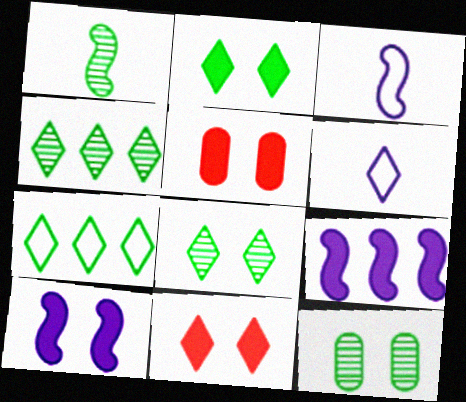[[1, 4, 12], 
[2, 5, 10], 
[3, 4, 5], 
[4, 6, 11]]